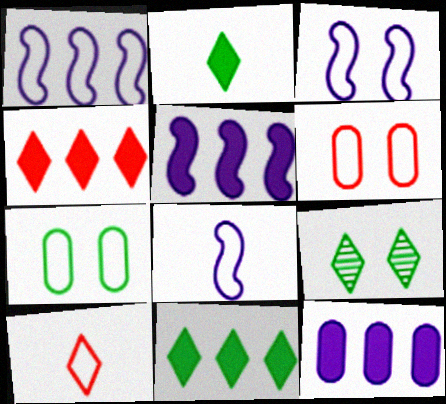[[1, 3, 8], 
[1, 7, 10]]